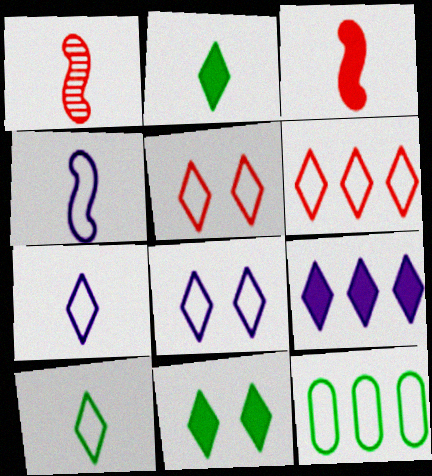[[4, 5, 12], 
[6, 8, 10]]